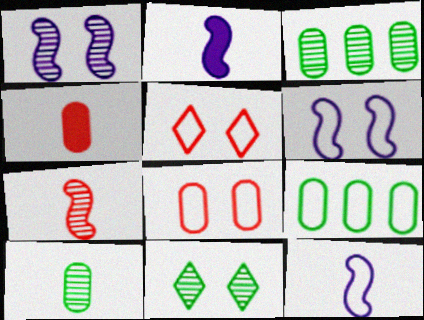[[2, 3, 5], 
[5, 9, 12]]